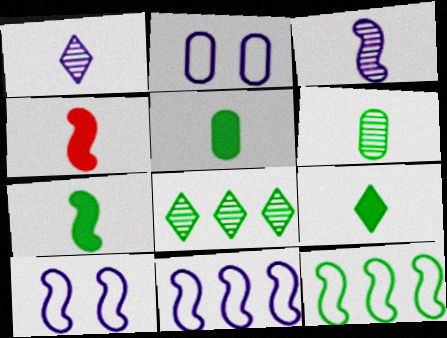[[2, 4, 8], 
[5, 7, 9]]